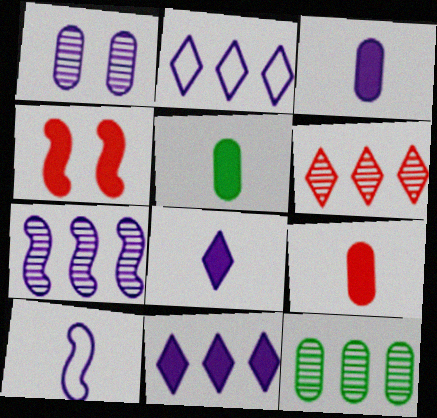[[1, 10, 11], 
[3, 5, 9], 
[4, 5, 11], 
[6, 7, 12]]